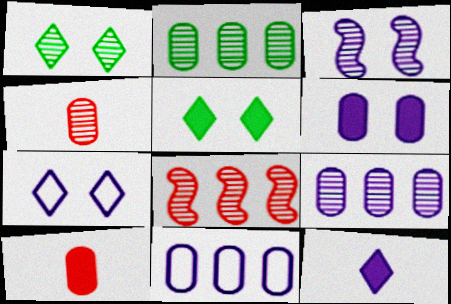[[3, 6, 7], 
[3, 11, 12]]